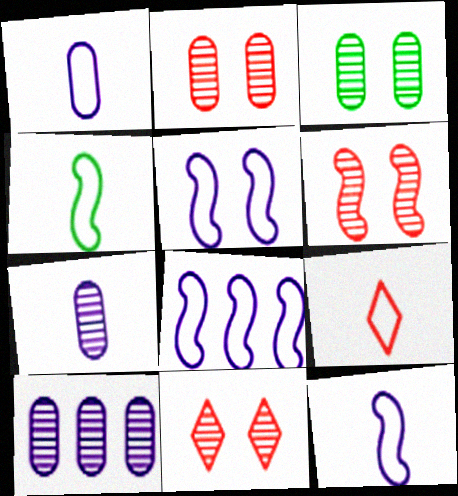[[1, 4, 9], 
[2, 6, 11], 
[5, 8, 12]]